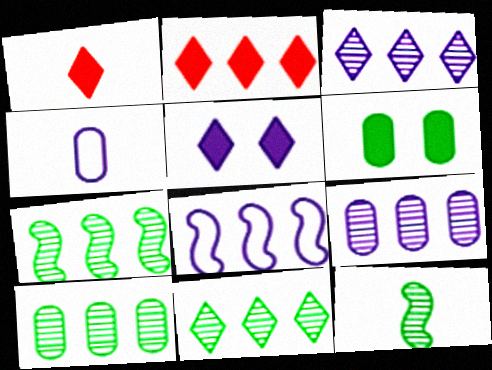[[1, 4, 12], 
[2, 8, 10], 
[7, 10, 11]]